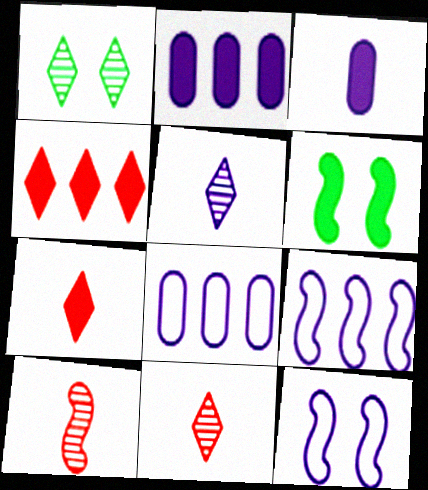[[2, 5, 12], 
[2, 6, 7], 
[3, 4, 6], 
[6, 8, 11], 
[6, 9, 10]]